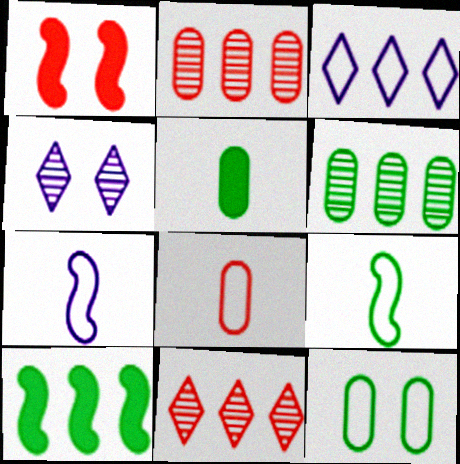[[1, 4, 12], 
[1, 8, 11], 
[2, 3, 10], 
[4, 8, 10], 
[5, 6, 12]]